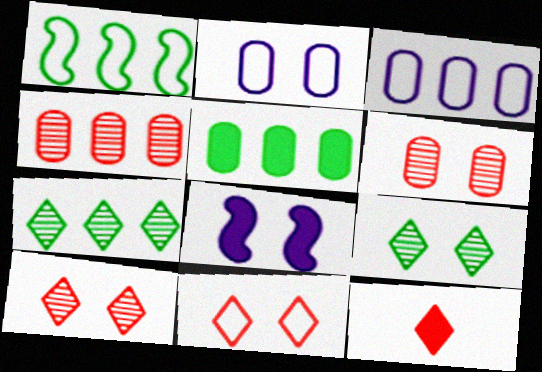[[1, 5, 7], 
[3, 4, 5], 
[5, 8, 12]]